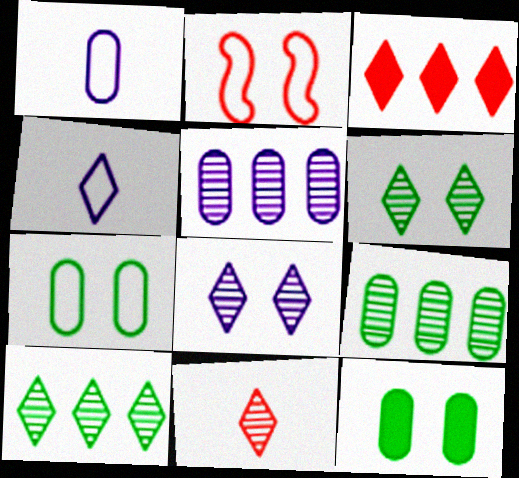[[2, 8, 12], 
[3, 4, 6], 
[8, 10, 11]]